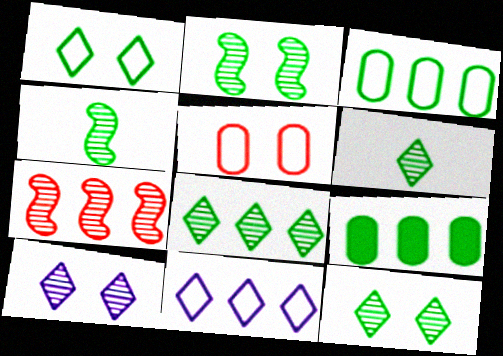[[1, 4, 9], 
[6, 8, 12], 
[7, 9, 11]]